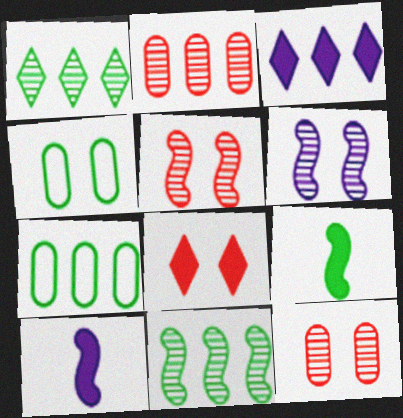[[1, 4, 9], 
[4, 6, 8]]